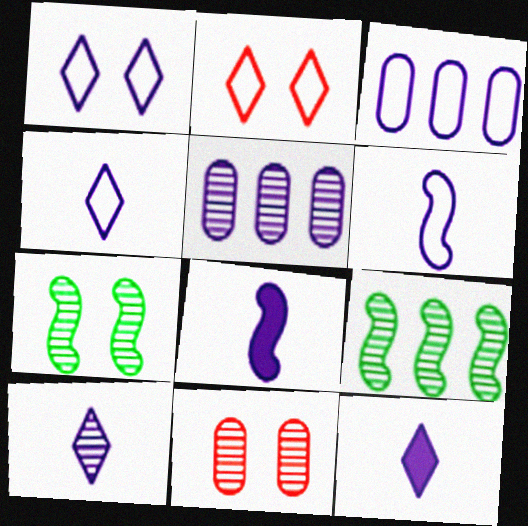[[1, 3, 6], 
[1, 5, 8], 
[4, 10, 12], 
[9, 10, 11]]